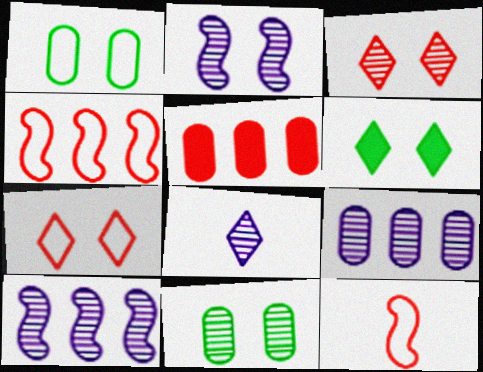[[2, 3, 11], 
[2, 8, 9], 
[3, 5, 12], 
[6, 9, 12]]